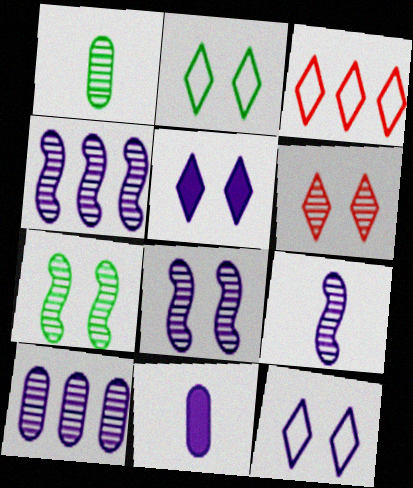[[1, 4, 6], 
[2, 5, 6], 
[3, 7, 11], 
[4, 8, 9], 
[4, 11, 12]]